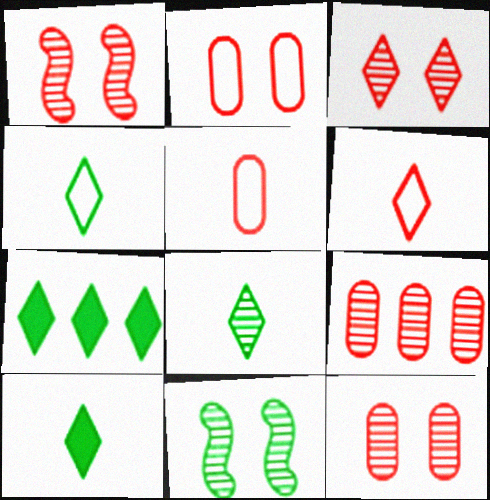[[1, 3, 12], 
[4, 8, 10]]